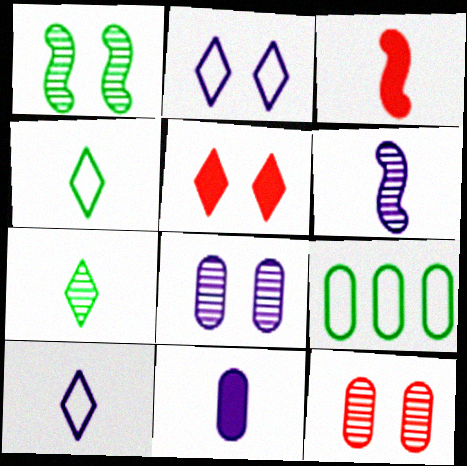[[5, 6, 9], 
[6, 10, 11], 
[9, 11, 12]]